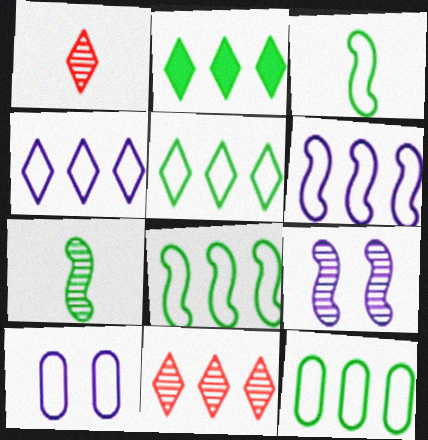[[2, 4, 11], 
[5, 8, 12]]